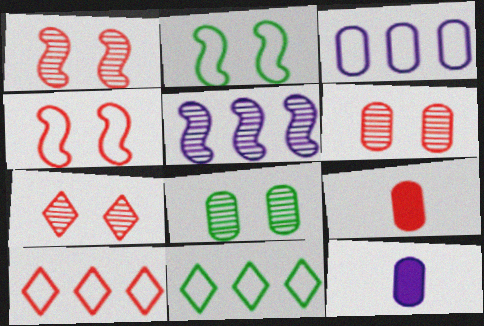[[1, 6, 7], 
[1, 9, 10], 
[1, 11, 12], 
[3, 8, 9]]